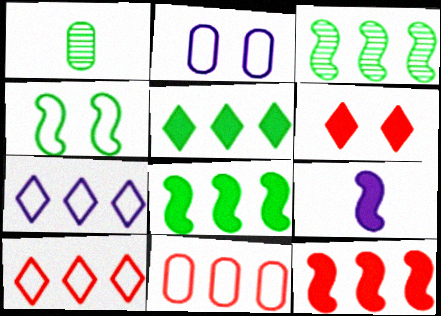[[1, 4, 5]]